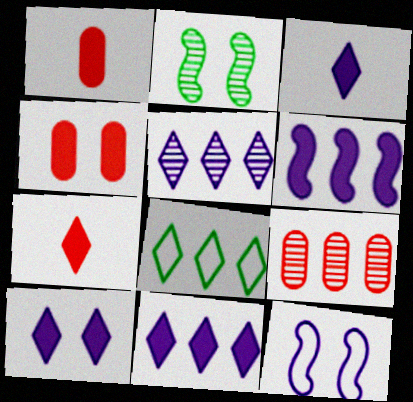[[3, 10, 11], 
[6, 8, 9]]